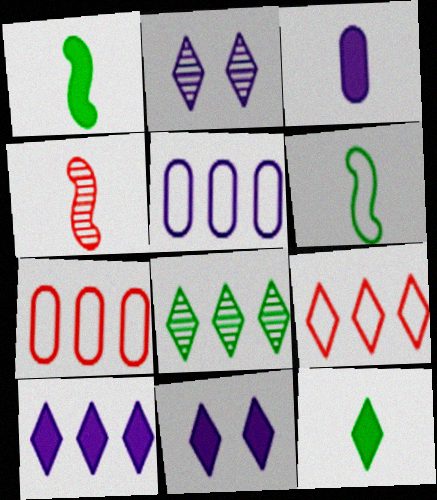[[1, 2, 7], 
[2, 9, 12], 
[8, 9, 10]]